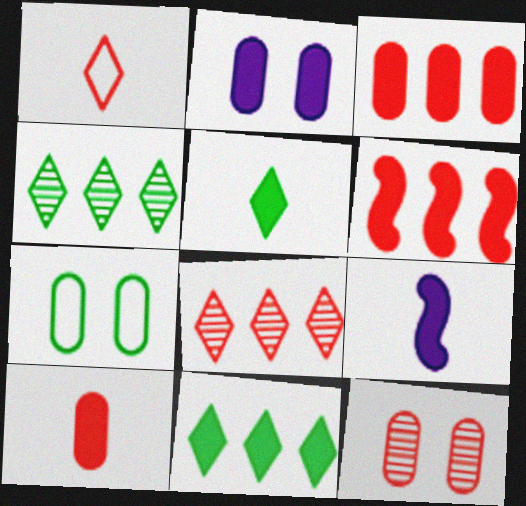[[1, 6, 12], 
[2, 5, 6], 
[2, 7, 12], 
[5, 9, 10], 
[7, 8, 9]]